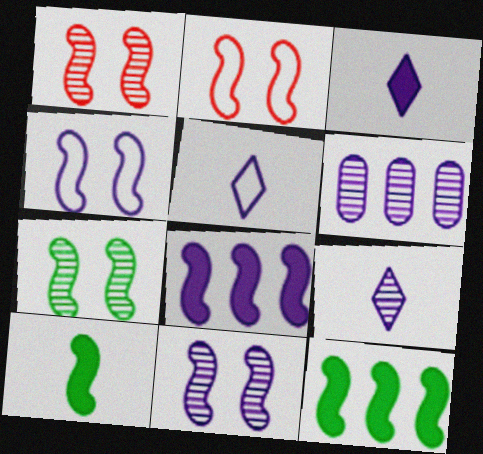[[1, 7, 11], 
[3, 4, 6], 
[3, 5, 9], 
[6, 9, 11]]